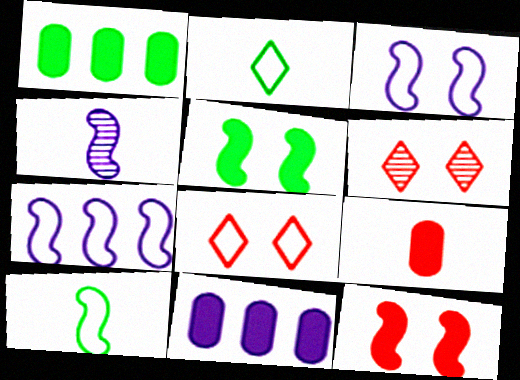[[1, 4, 8], 
[2, 4, 9], 
[6, 10, 11]]